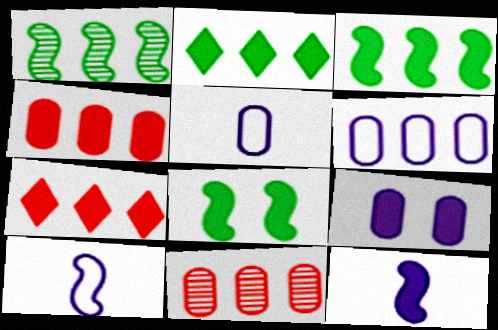[[1, 6, 7]]